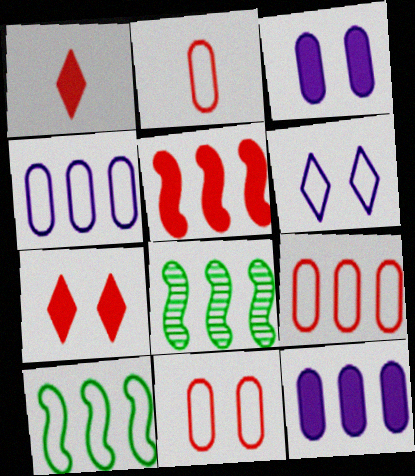[[2, 6, 10], 
[2, 9, 11]]